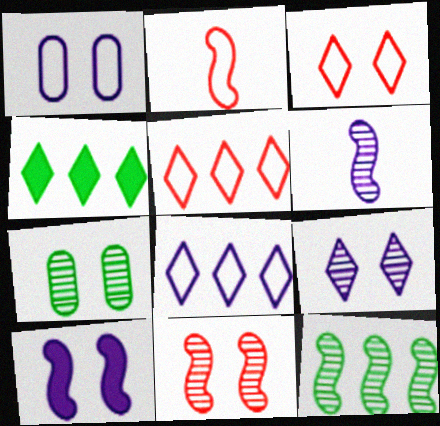[[1, 9, 10], 
[2, 10, 12], 
[3, 7, 10], 
[6, 11, 12], 
[7, 9, 11]]